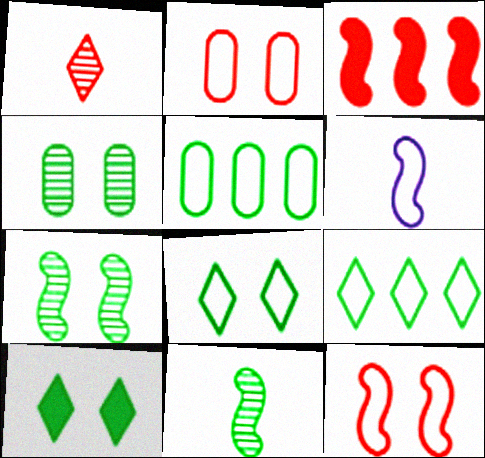[[1, 2, 3], 
[2, 6, 9], 
[3, 6, 7], 
[5, 10, 11]]